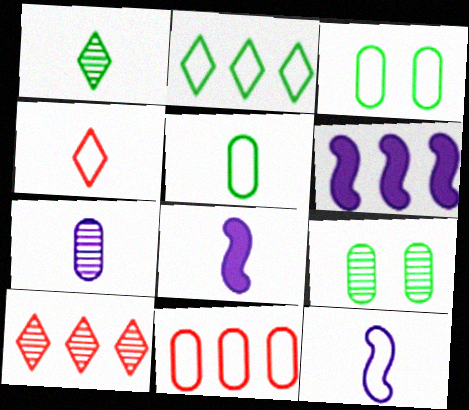[[3, 8, 10], 
[4, 5, 12], 
[4, 6, 9]]